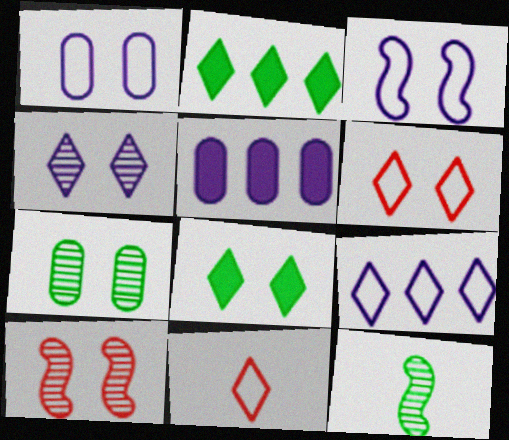[[1, 8, 10], 
[2, 4, 11], 
[4, 6, 8], 
[4, 7, 10], 
[5, 6, 12]]